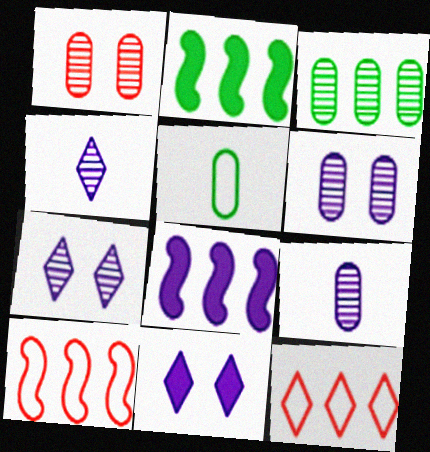[[1, 3, 9], 
[3, 8, 12]]